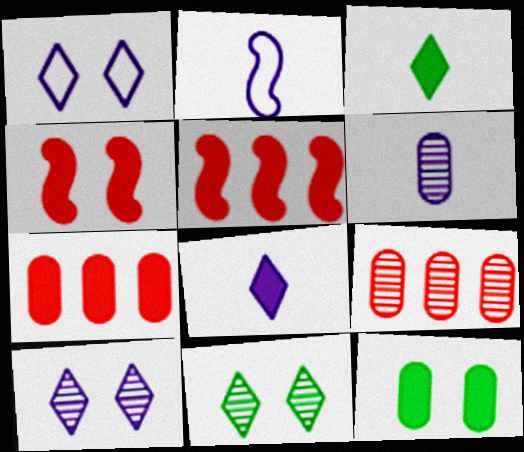[[2, 6, 8], 
[2, 7, 11], 
[5, 8, 12]]